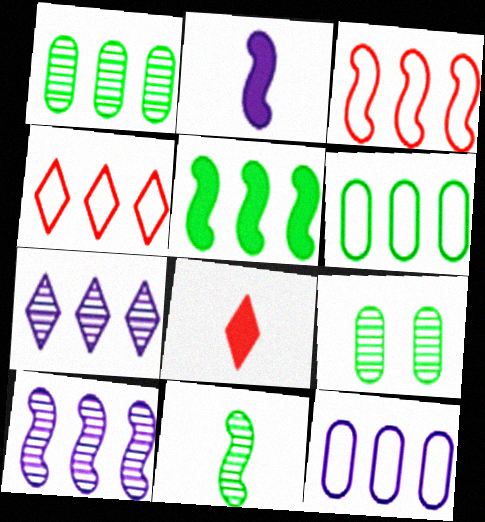[[2, 4, 9], 
[3, 5, 10]]